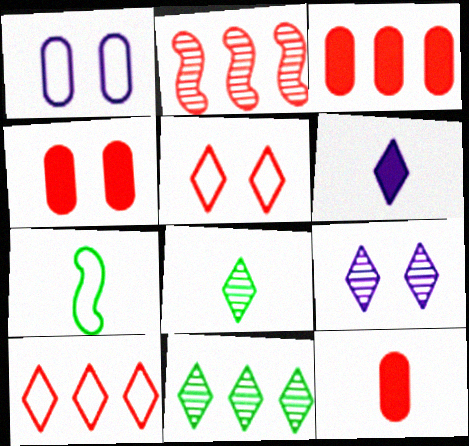[[1, 7, 10], 
[2, 3, 10], 
[2, 5, 12], 
[3, 4, 12], 
[3, 7, 9], 
[5, 6, 11]]